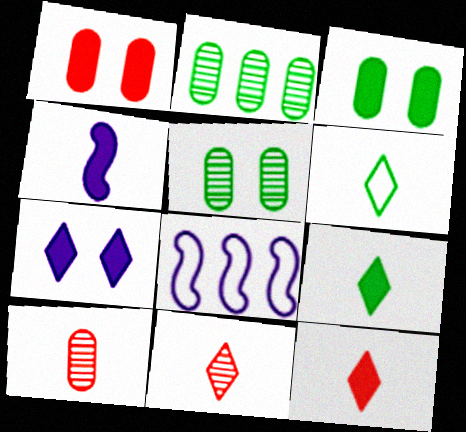[[3, 8, 11], 
[4, 6, 10], 
[5, 8, 12]]